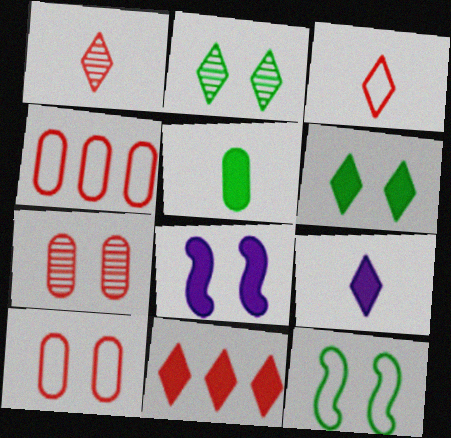[[2, 8, 10], 
[5, 8, 11], 
[6, 9, 11]]